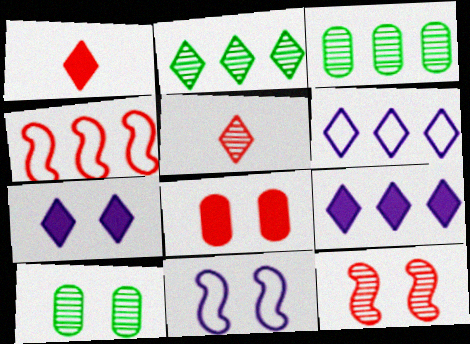[[1, 3, 11], 
[3, 4, 9], 
[4, 5, 8]]